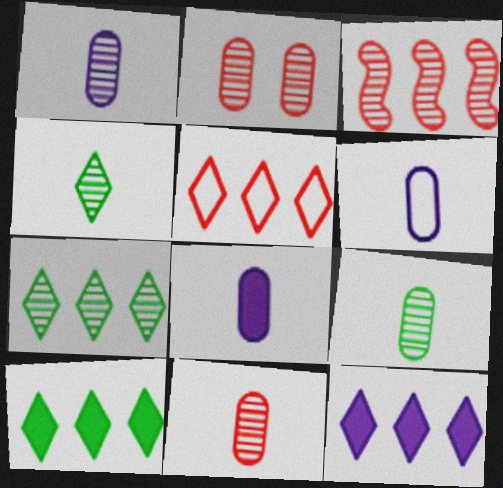[[1, 6, 8], 
[1, 9, 11], 
[5, 7, 12]]